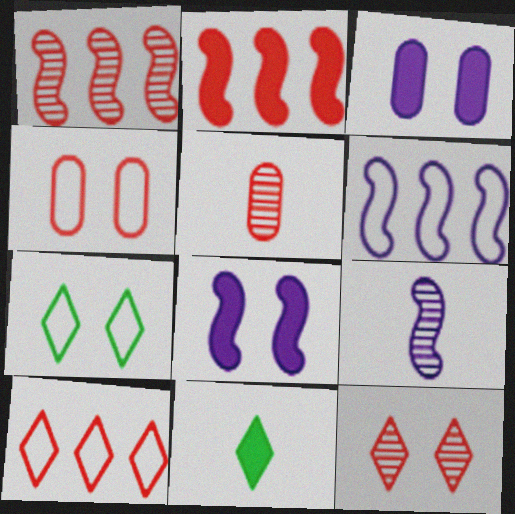[[1, 5, 12], 
[2, 3, 11], 
[6, 8, 9]]